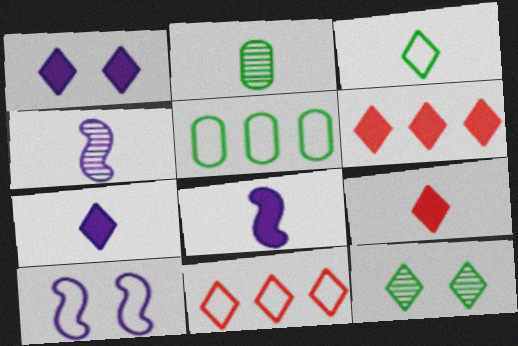[[2, 6, 10], 
[7, 11, 12]]